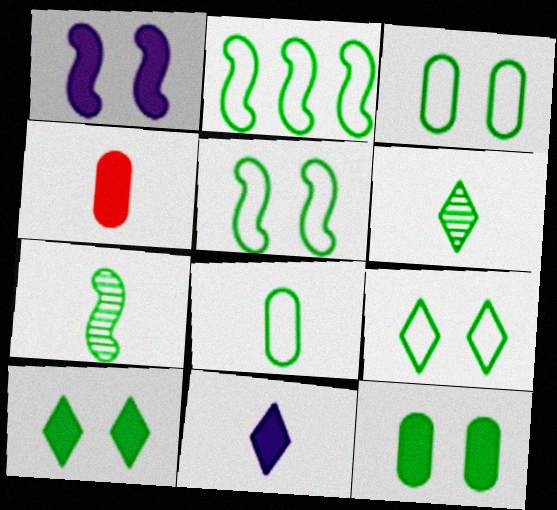[[2, 6, 12], 
[2, 8, 9], 
[3, 5, 9]]